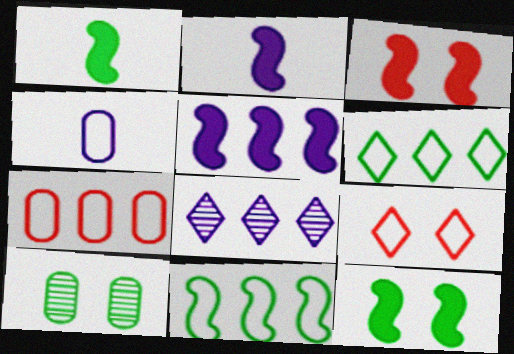[[1, 3, 5], 
[1, 6, 10], 
[4, 9, 11]]